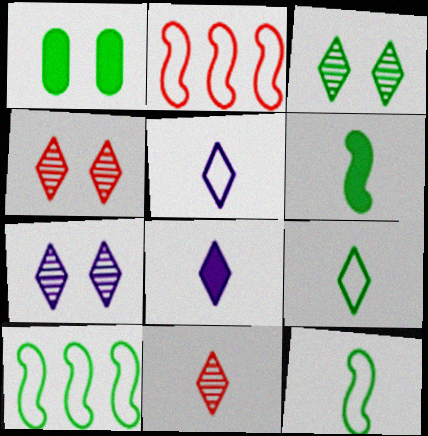[[3, 4, 7], 
[8, 9, 11]]